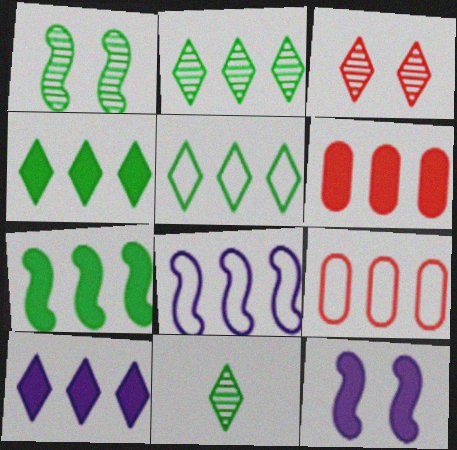[[2, 4, 5], 
[2, 6, 8], 
[5, 8, 9], 
[6, 7, 10], 
[9, 11, 12]]